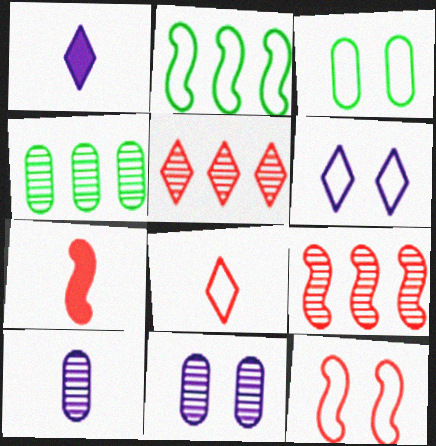[[1, 3, 9], 
[1, 4, 12], 
[3, 6, 12], 
[4, 6, 7], 
[7, 9, 12]]